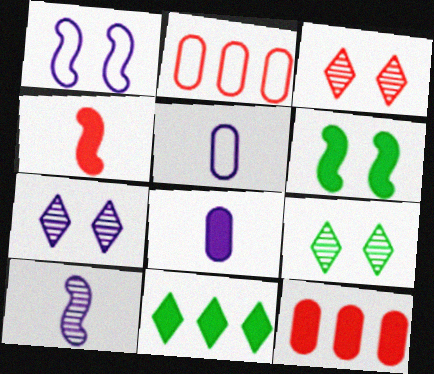[[2, 3, 4], 
[3, 7, 9]]